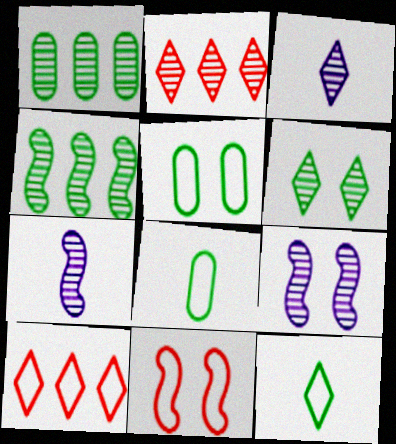[[2, 3, 6]]